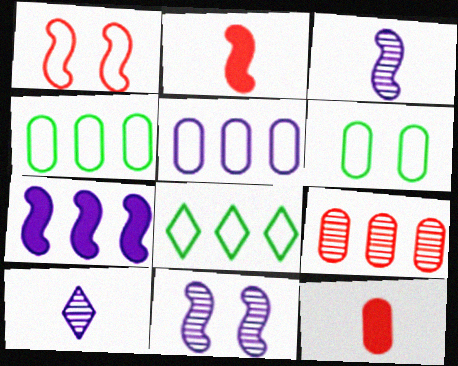[[7, 8, 9], 
[8, 11, 12]]